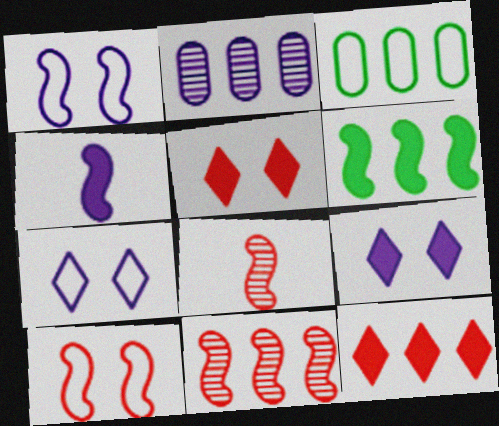[[1, 6, 8], 
[2, 4, 7], 
[3, 8, 9]]